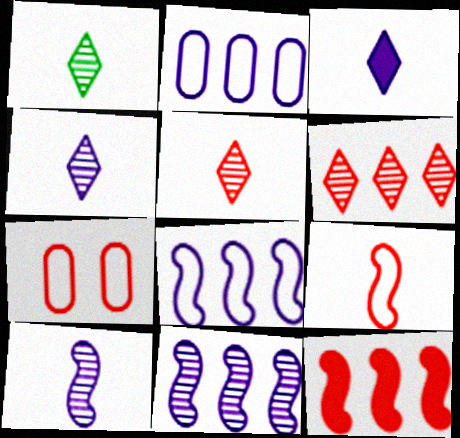[[1, 4, 5], 
[5, 7, 12]]